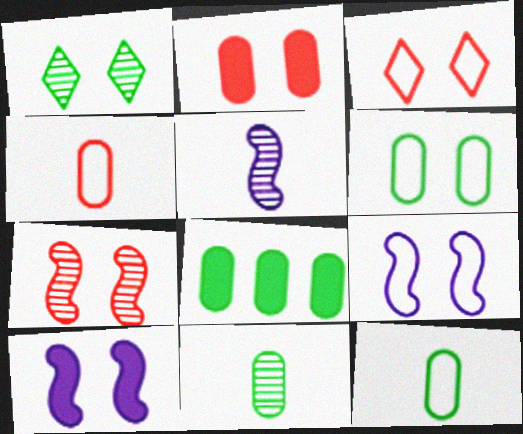[[1, 2, 9], 
[2, 3, 7], 
[3, 5, 8], 
[3, 6, 9], 
[6, 8, 11]]